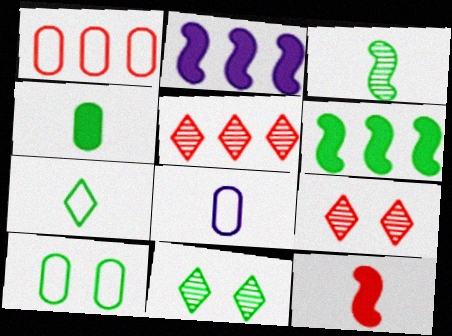[[1, 8, 10], 
[1, 9, 12], 
[3, 4, 7], 
[6, 8, 9]]